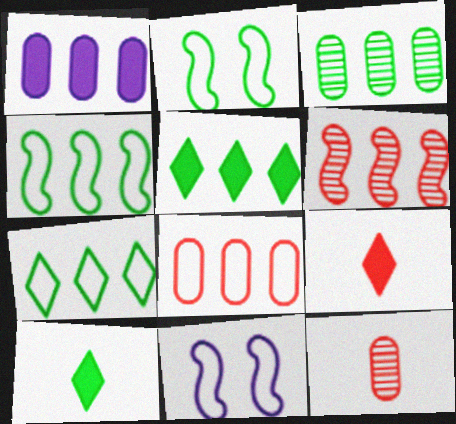[[1, 3, 8], 
[1, 6, 7], 
[2, 3, 10], 
[3, 4, 5], 
[3, 9, 11], 
[5, 11, 12]]